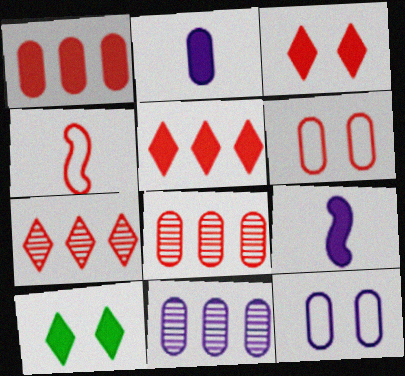[[1, 9, 10], 
[2, 11, 12], 
[3, 4, 8], 
[4, 10, 11]]